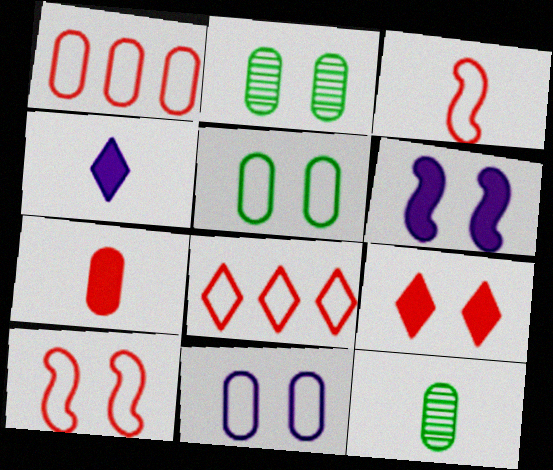[[3, 4, 12], 
[6, 8, 12]]